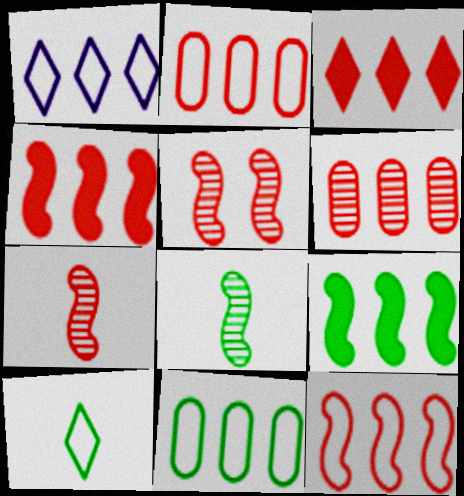[[1, 6, 9], 
[1, 11, 12], 
[3, 6, 12]]